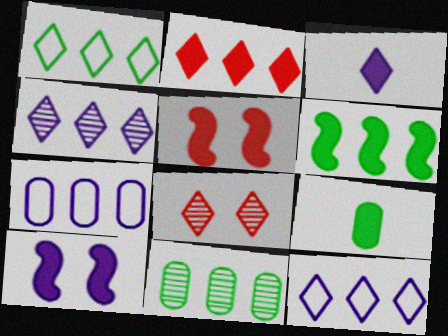[[1, 2, 4], 
[1, 3, 8], 
[1, 6, 11], 
[2, 9, 10]]